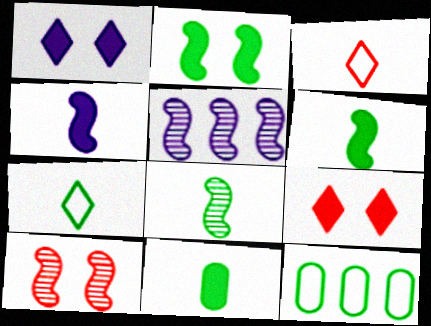[[5, 8, 10], 
[7, 8, 11]]